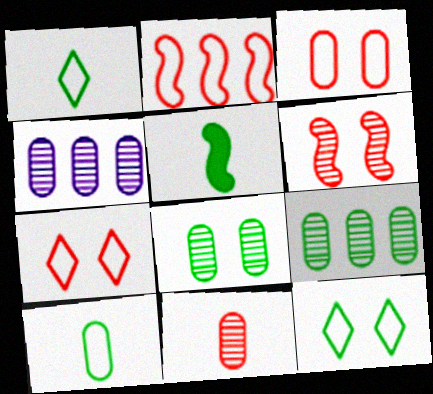[[4, 5, 7], 
[4, 8, 11], 
[5, 9, 12]]